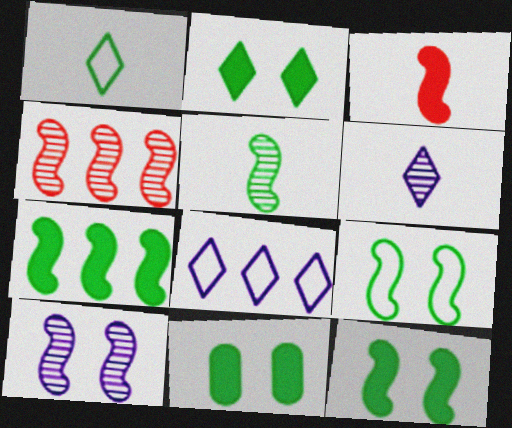[[2, 11, 12], 
[4, 5, 10], 
[5, 7, 9]]